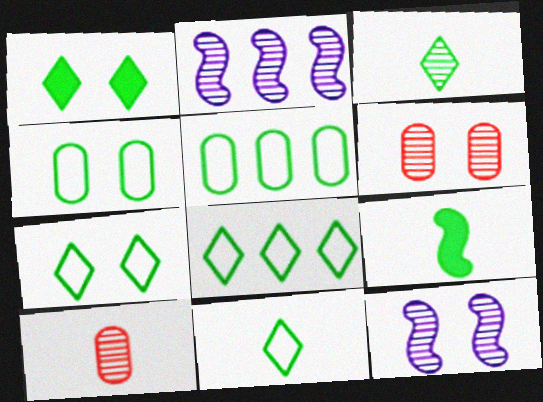[[1, 3, 8], 
[2, 3, 6], 
[7, 8, 11]]